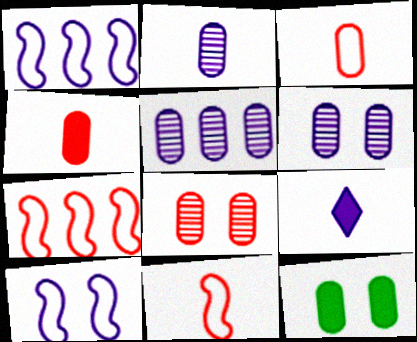[[1, 6, 9], 
[2, 5, 6], 
[3, 5, 12], 
[5, 9, 10]]